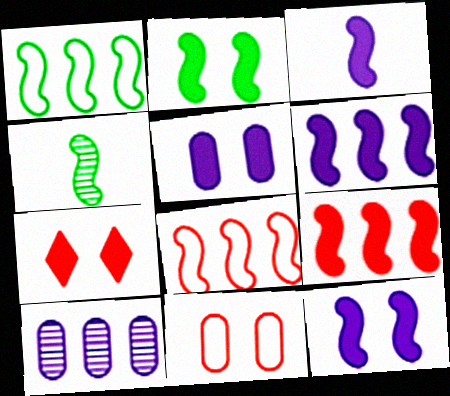[[1, 2, 4], 
[2, 3, 9], 
[2, 5, 7], 
[3, 6, 12], 
[4, 8, 12]]